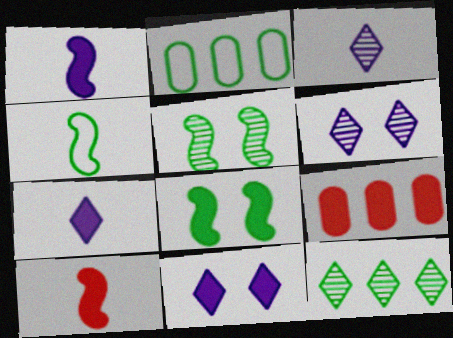[[2, 6, 10], 
[4, 6, 9], 
[7, 8, 9]]